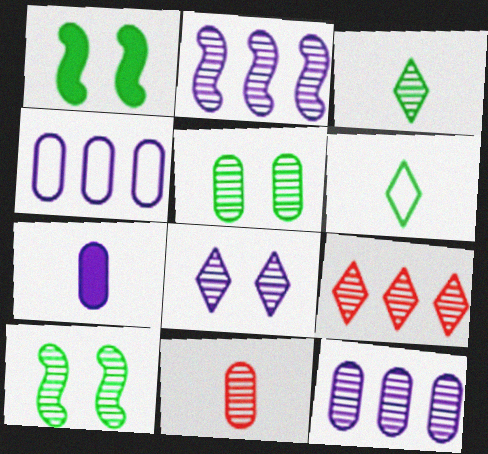[[3, 8, 9], 
[5, 11, 12]]